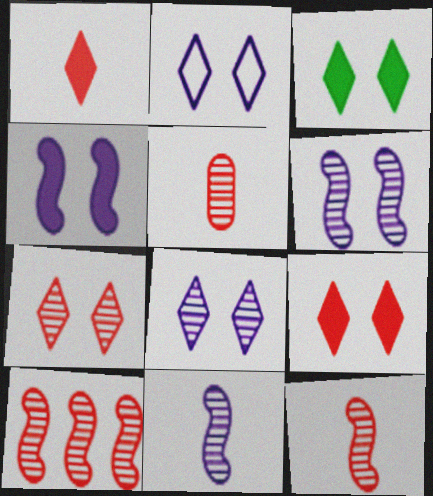[[2, 3, 7], 
[5, 7, 10]]